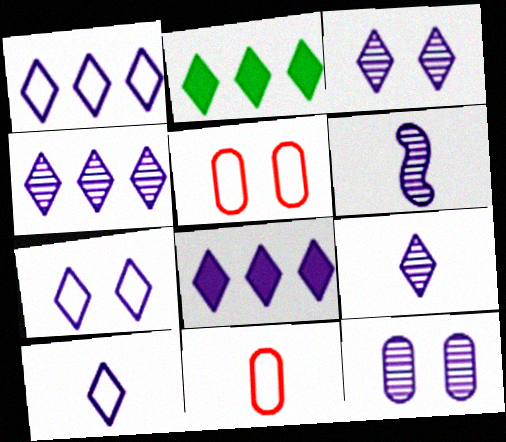[[1, 4, 8], 
[1, 7, 10], 
[2, 5, 6], 
[3, 4, 9], 
[3, 8, 10], 
[4, 6, 12], 
[7, 8, 9]]